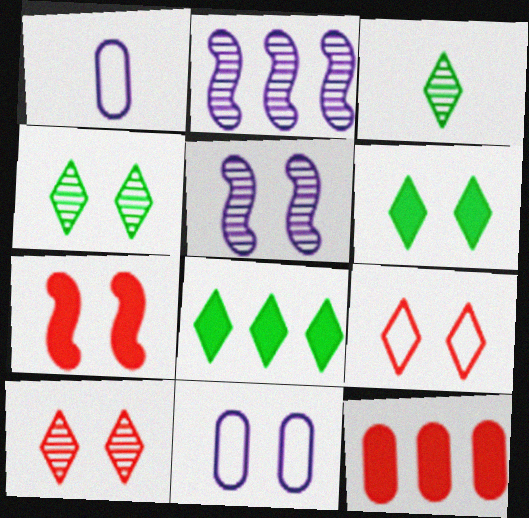[[4, 7, 11]]